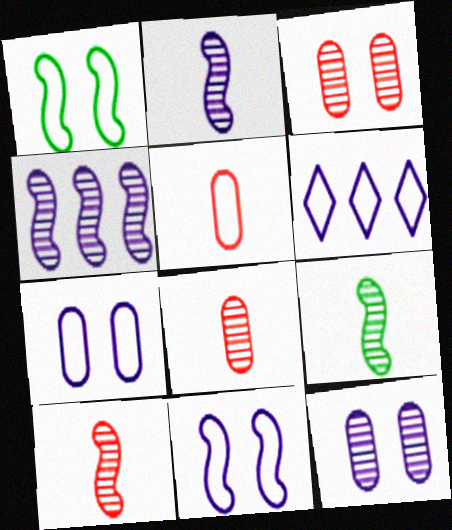[[1, 5, 6], 
[2, 9, 10]]